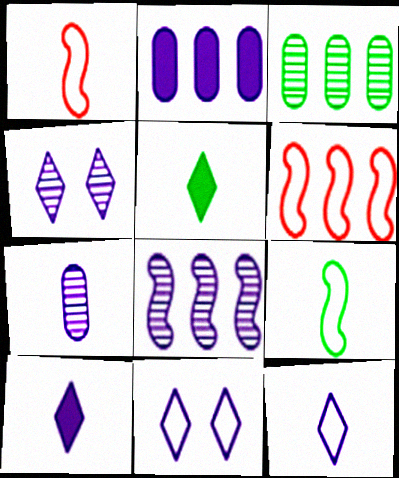[[1, 5, 7], 
[4, 7, 8]]